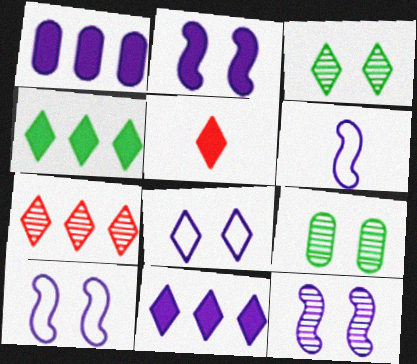[[2, 10, 12]]